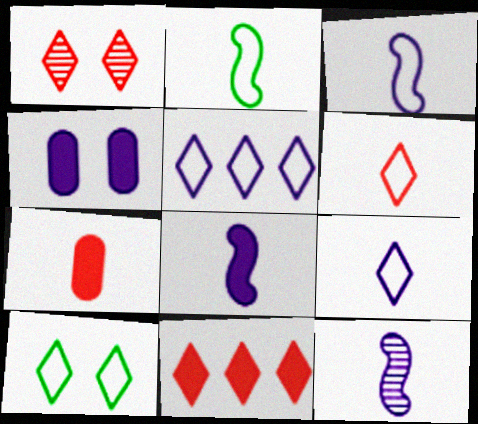[[1, 6, 11], 
[3, 8, 12], 
[4, 5, 12], 
[5, 6, 10]]